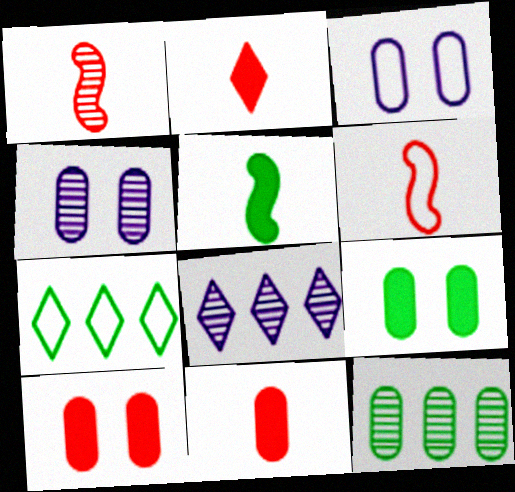[[3, 6, 7], 
[3, 11, 12], 
[6, 8, 9]]